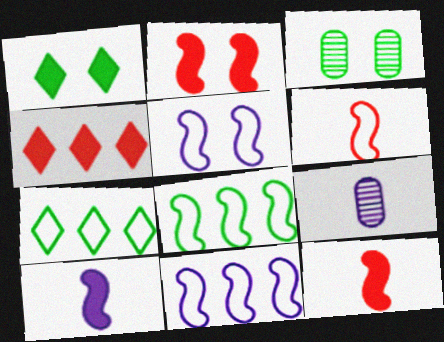[[2, 7, 9], 
[5, 6, 8]]